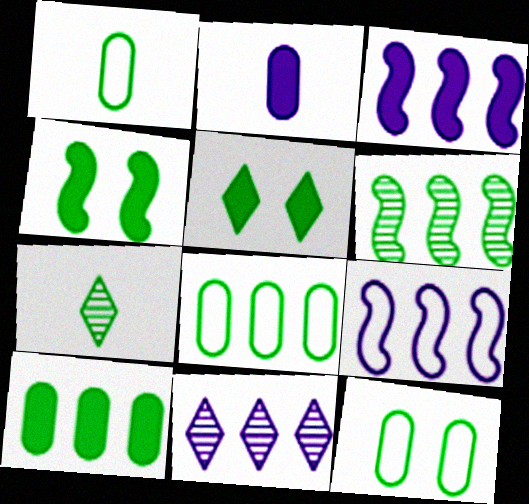[[1, 5, 6], 
[1, 8, 12], 
[4, 7, 8]]